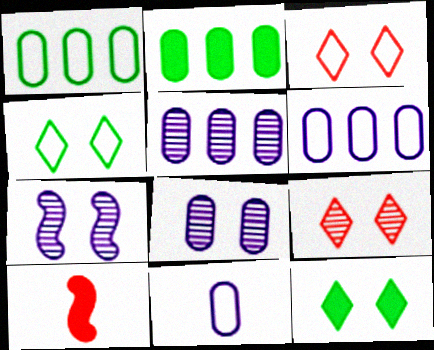[[4, 5, 10]]